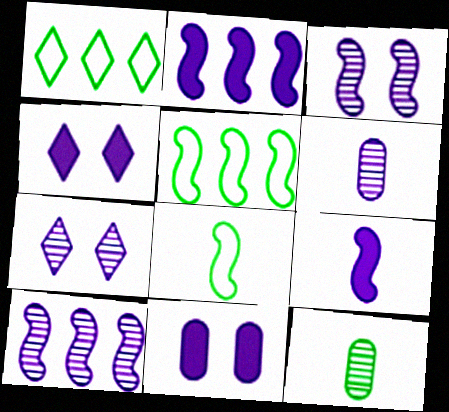[[6, 7, 10]]